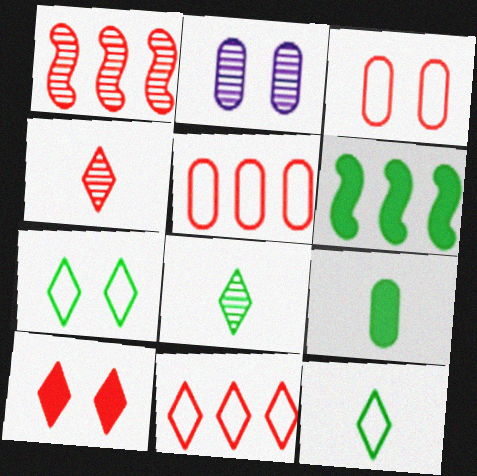[[1, 2, 8], 
[2, 5, 9], 
[4, 10, 11]]